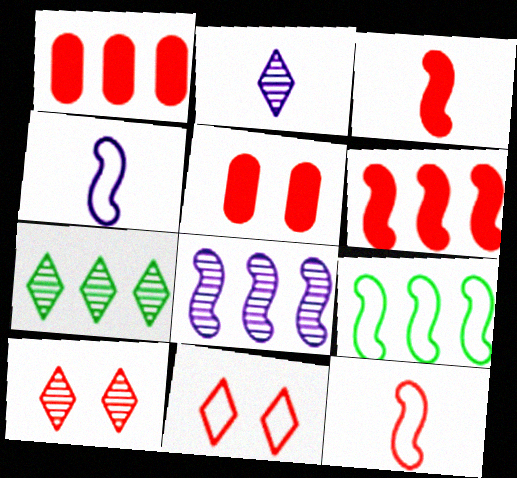[[1, 10, 12], 
[2, 5, 9], 
[2, 7, 10], 
[4, 5, 7], 
[6, 8, 9]]